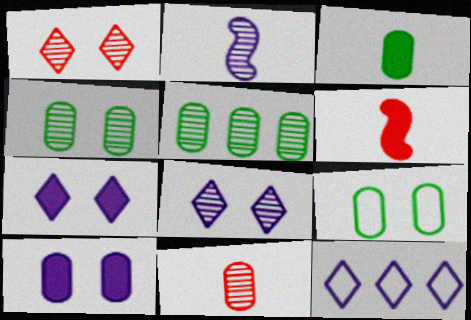[[1, 2, 5], 
[2, 10, 12], 
[3, 5, 9], 
[4, 6, 12]]